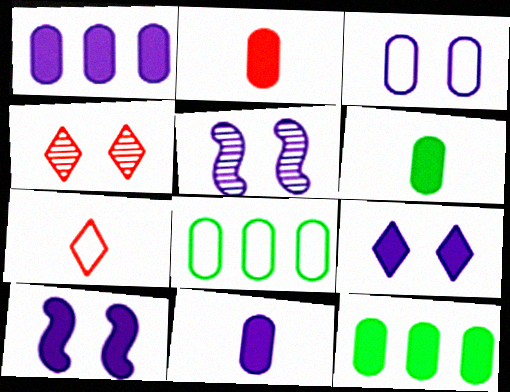[[2, 6, 11], 
[3, 5, 9], 
[5, 7, 12]]